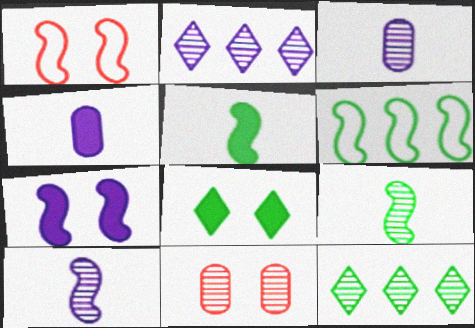[[1, 4, 12], 
[2, 9, 11], 
[10, 11, 12]]